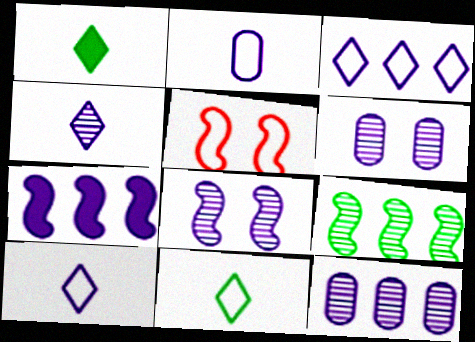[[1, 5, 12], 
[3, 7, 12], 
[4, 8, 12], 
[6, 7, 10]]